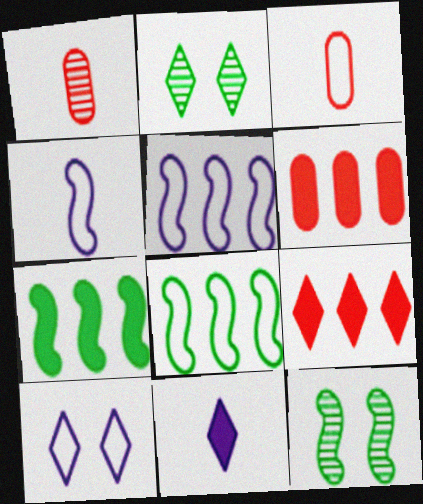[[1, 7, 10], 
[2, 4, 6], 
[3, 8, 10]]